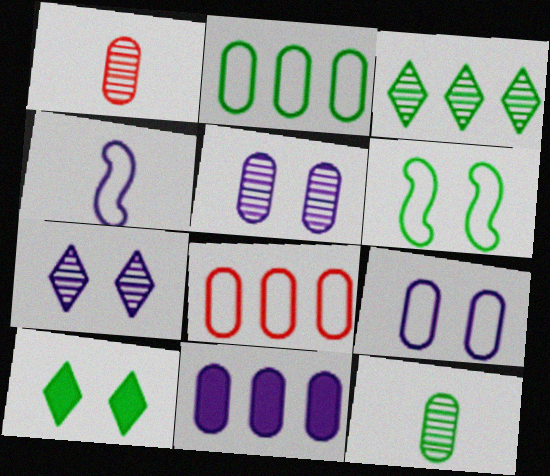[[4, 7, 11]]